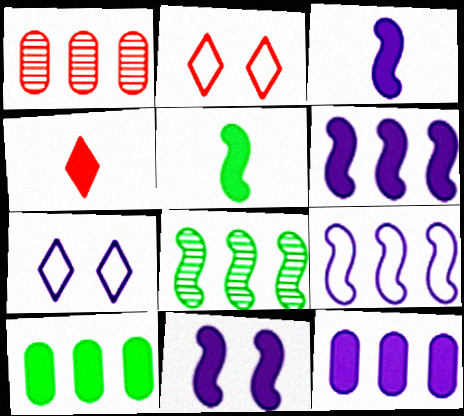[[1, 5, 7], 
[3, 6, 11], 
[4, 10, 11]]